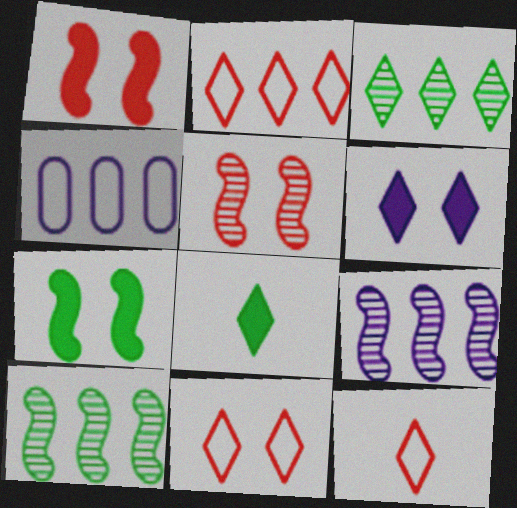[[2, 11, 12], 
[3, 6, 12], 
[4, 5, 8]]